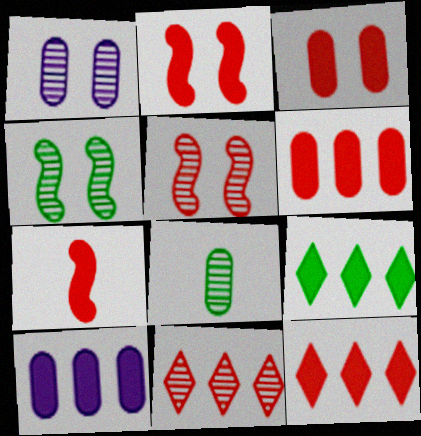[[3, 7, 12]]